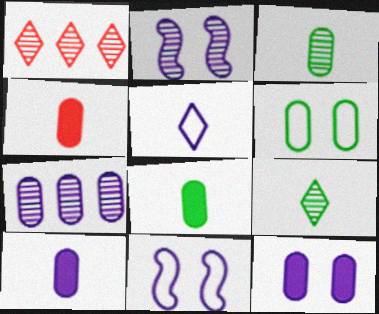[[1, 2, 3], 
[1, 8, 11], 
[4, 6, 7], 
[4, 8, 10]]